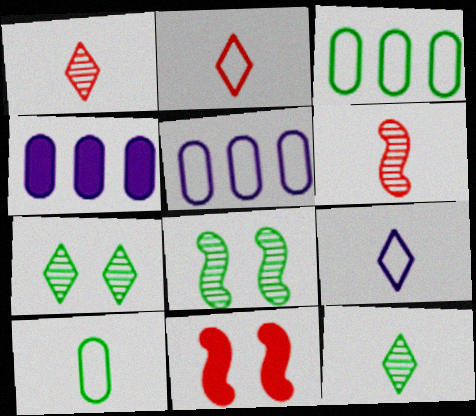[[2, 4, 8], 
[5, 11, 12]]